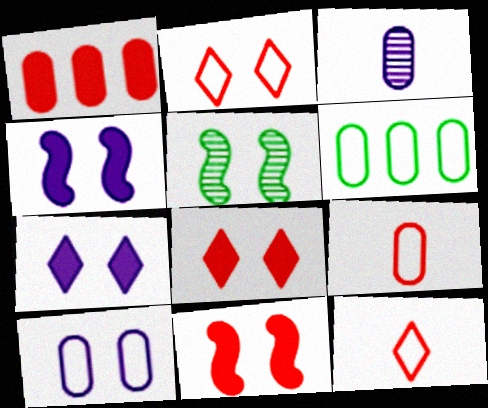[[5, 8, 10], 
[6, 9, 10]]